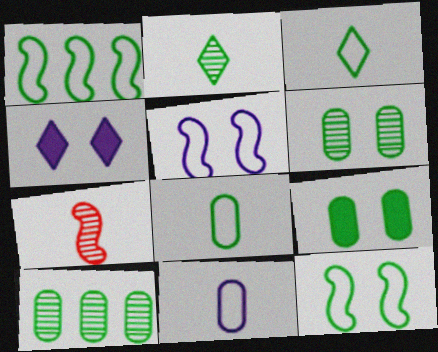[[1, 2, 9], 
[8, 9, 10]]